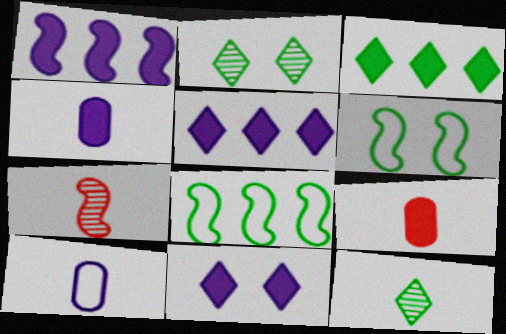[[1, 4, 11], 
[1, 6, 7]]